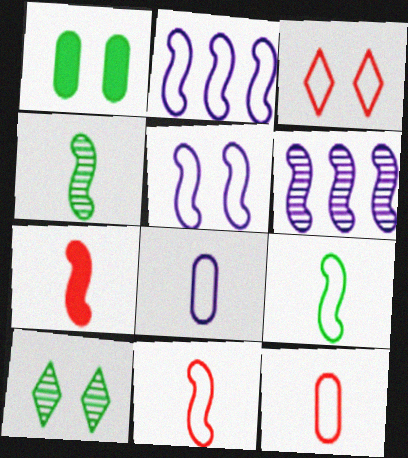[]